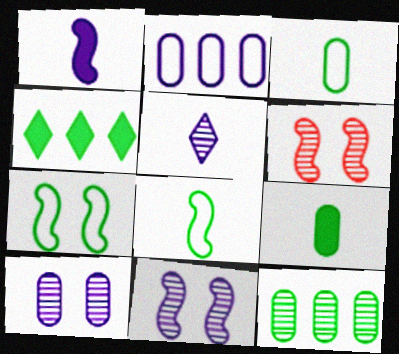[[5, 6, 12]]